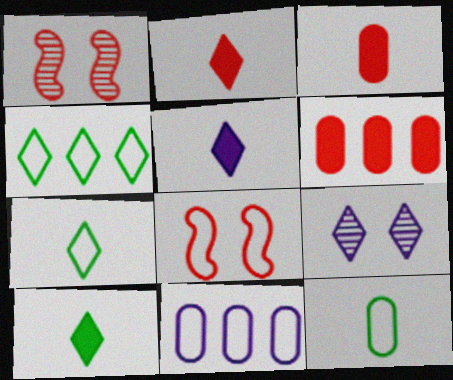[[1, 10, 11], 
[2, 4, 9], 
[2, 5, 10], 
[7, 8, 11]]